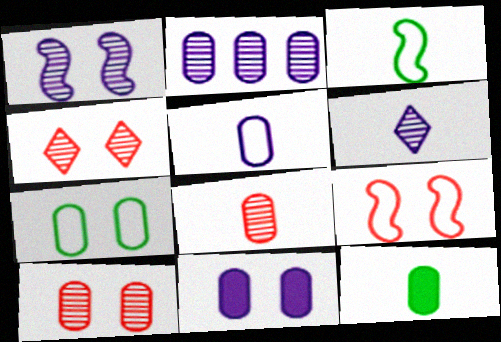[[1, 2, 6], 
[2, 5, 11], 
[5, 8, 12], 
[7, 10, 11]]